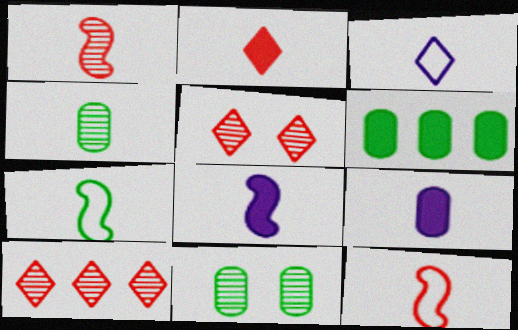[[1, 7, 8]]